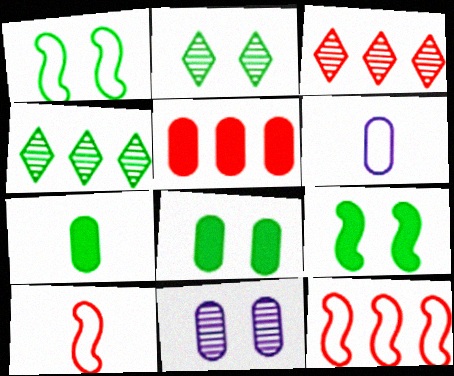[[1, 2, 8], 
[1, 4, 7], 
[3, 5, 12], 
[3, 6, 9]]